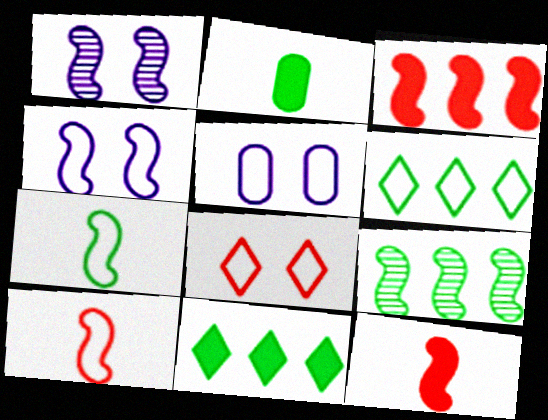[[1, 3, 7], 
[4, 9, 12], 
[5, 6, 10]]